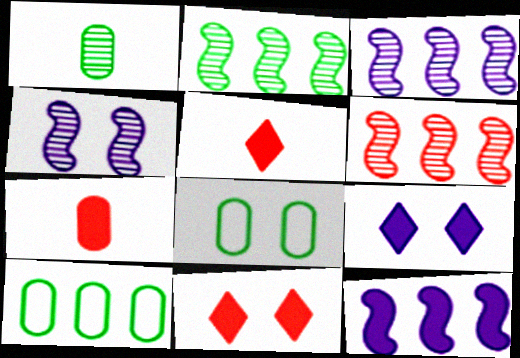[[2, 3, 6], 
[3, 5, 8], 
[4, 5, 10], 
[4, 8, 11]]